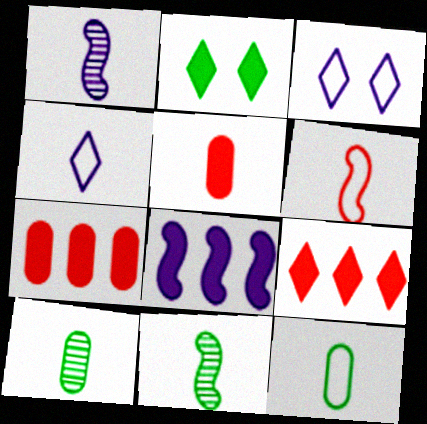[[2, 5, 8], 
[3, 7, 11], 
[4, 5, 11], 
[4, 6, 12]]